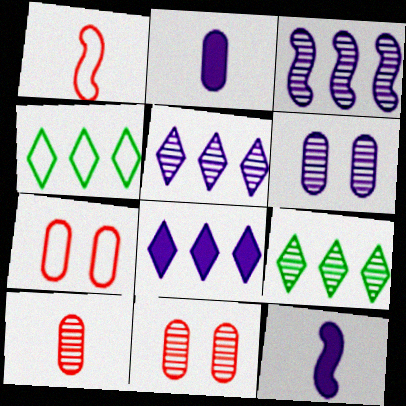[[4, 11, 12], 
[7, 9, 12]]